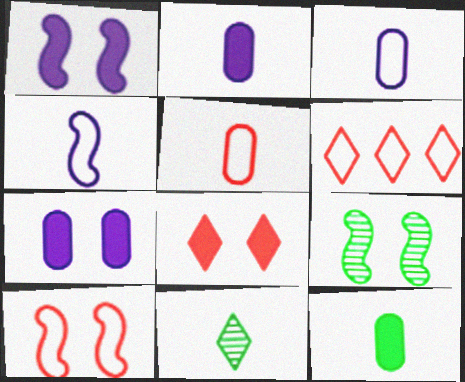[[1, 9, 10], 
[2, 6, 9], 
[5, 6, 10]]